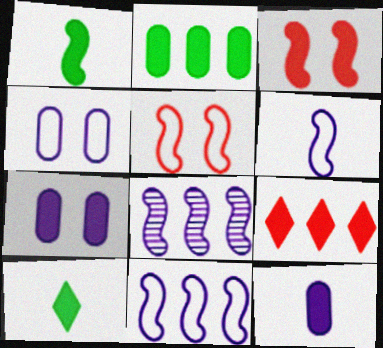[[1, 5, 8], 
[1, 7, 9]]